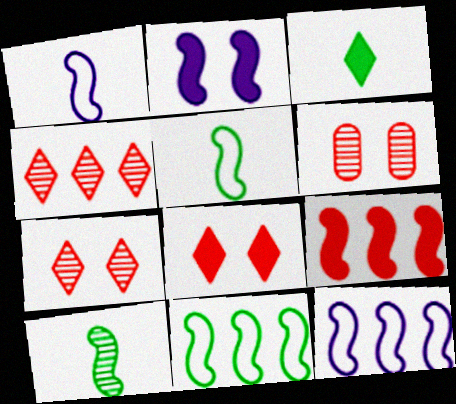[[3, 6, 12]]